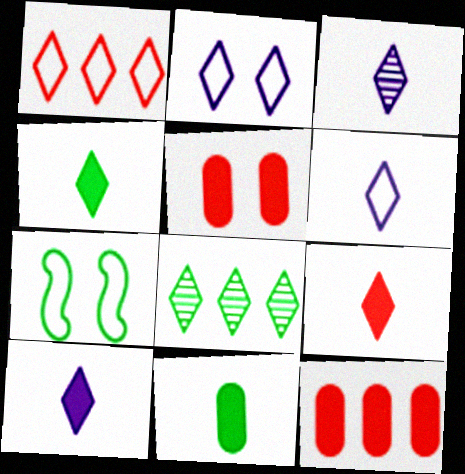[[2, 8, 9], 
[3, 6, 10], 
[3, 7, 12], 
[4, 9, 10], 
[7, 8, 11]]